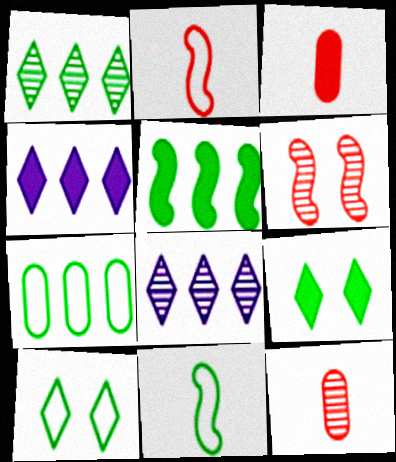[[1, 5, 7], 
[7, 10, 11]]